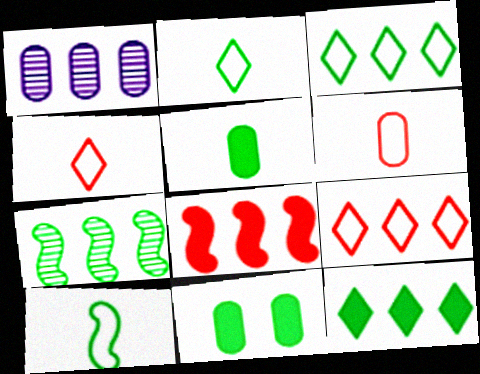[[1, 3, 8], 
[1, 6, 11], 
[2, 7, 11]]